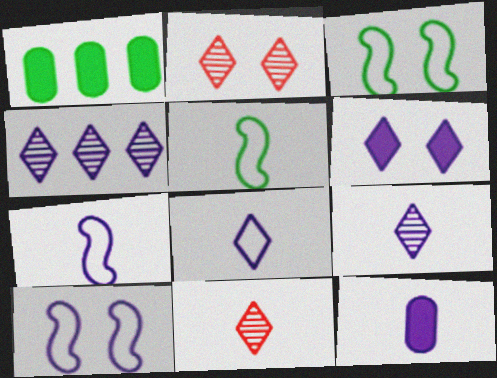[[1, 2, 7], 
[1, 10, 11], 
[4, 6, 8], 
[4, 10, 12], 
[5, 11, 12], 
[7, 9, 12]]